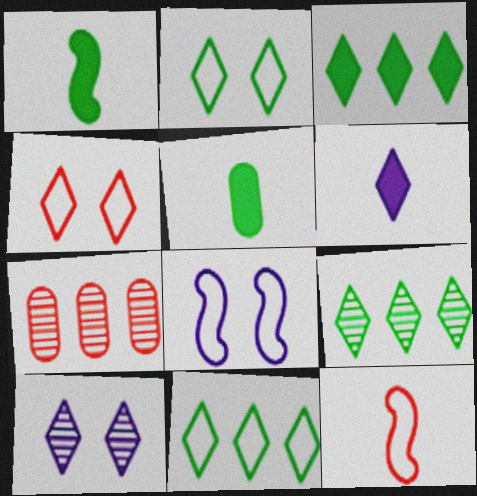[[3, 9, 11], 
[4, 6, 9]]